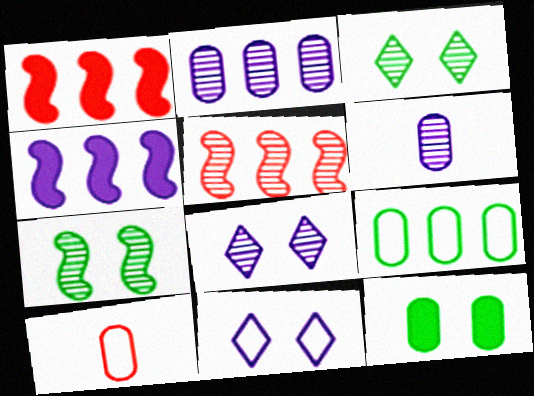[[2, 10, 12], 
[3, 4, 10], 
[3, 5, 6], 
[4, 6, 11]]